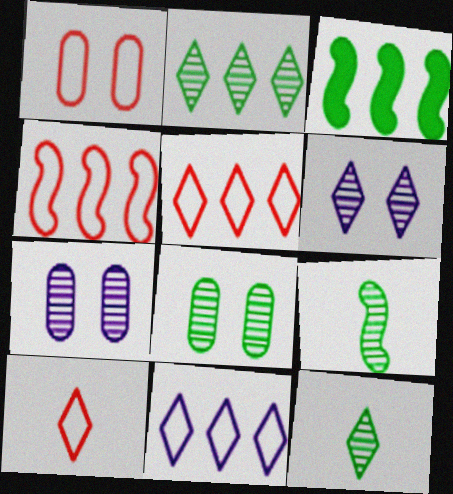[[1, 4, 10], 
[2, 8, 9], 
[3, 7, 10]]